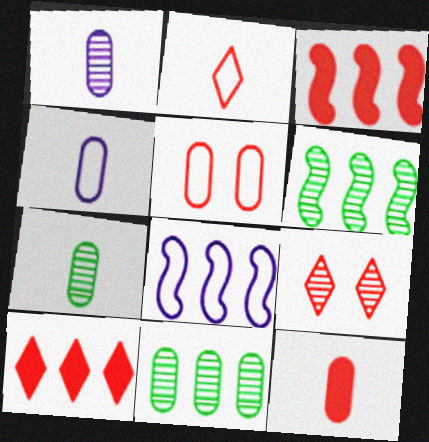[[1, 6, 9], 
[2, 9, 10], 
[3, 6, 8], 
[4, 7, 12], 
[8, 10, 11]]